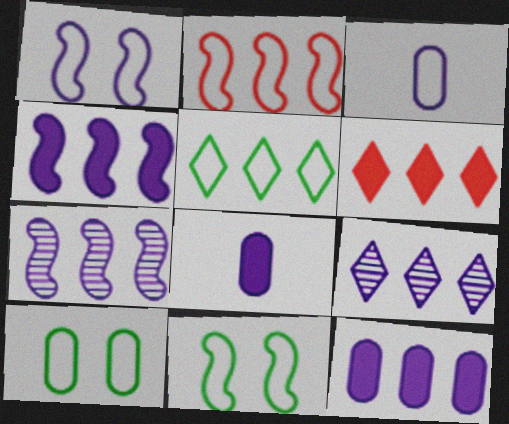[[1, 8, 9], 
[5, 6, 9]]